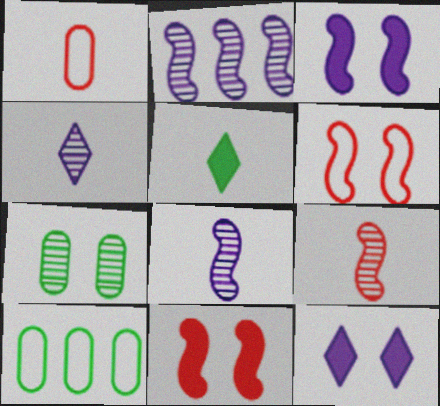[[1, 5, 8], 
[4, 10, 11], 
[6, 7, 12], 
[9, 10, 12]]